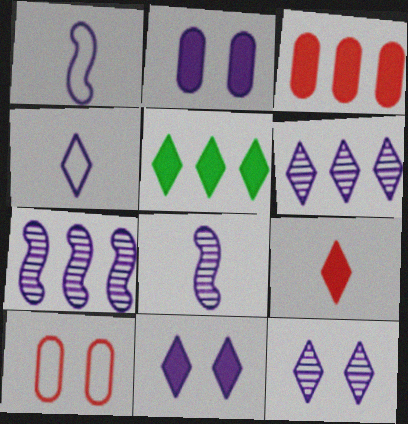[[1, 2, 6], 
[2, 4, 7], 
[4, 6, 11], 
[5, 8, 10], 
[5, 9, 11]]